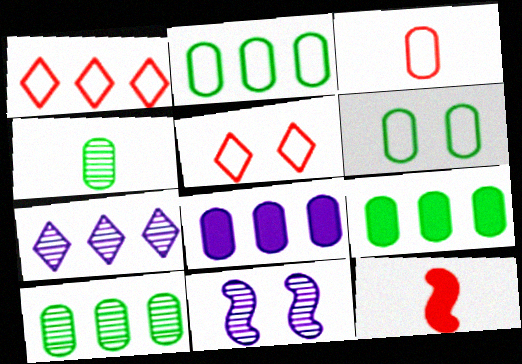[[2, 9, 10], 
[4, 6, 9], 
[6, 7, 12]]